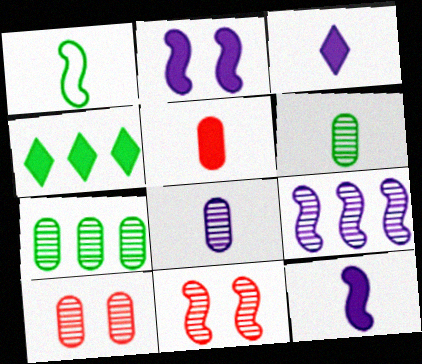[[2, 4, 5], 
[7, 8, 10]]